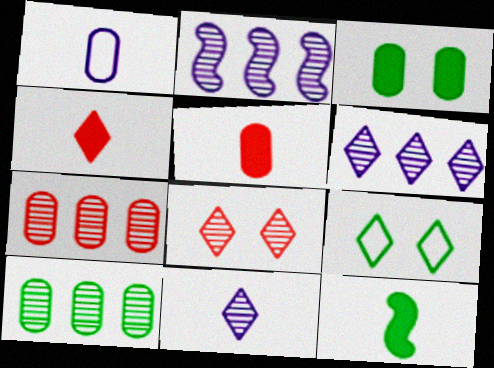[[1, 3, 7], 
[2, 5, 9], 
[4, 6, 9], 
[9, 10, 12]]